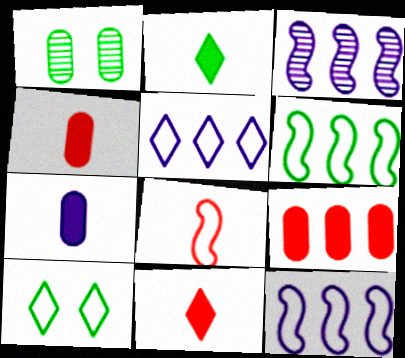[[1, 2, 6], 
[1, 11, 12], 
[3, 4, 10]]